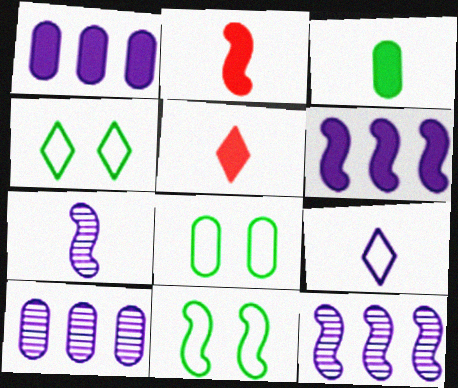[[2, 4, 10], 
[2, 11, 12], 
[4, 8, 11], 
[5, 8, 12], 
[5, 10, 11]]